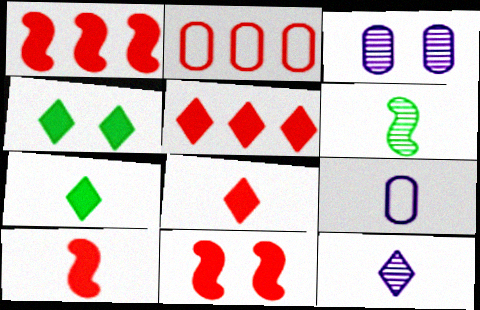[[1, 10, 11], 
[6, 8, 9]]